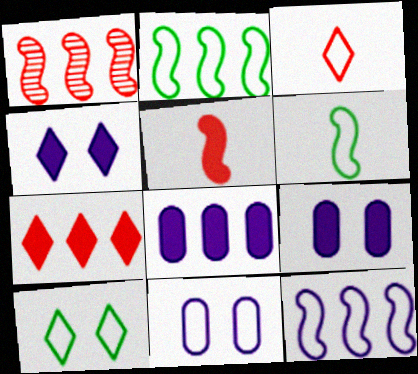[[2, 3, 11]]